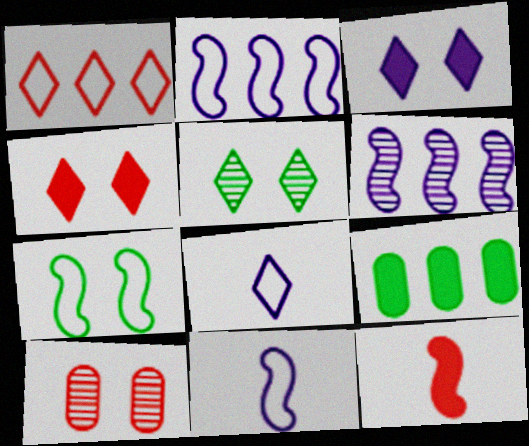[[1, 6, 9], 
[1, 10, 12], 
[3, 7, 10], 
[3, 9, 12], 
[6, 7, 12]]